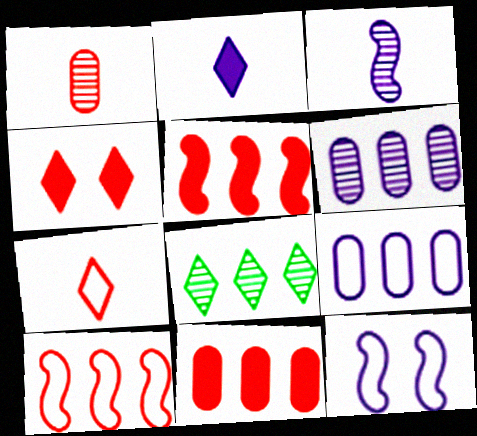[[1, 4, 10], 
[2, 6, 12], 
[5, 8, 9]]